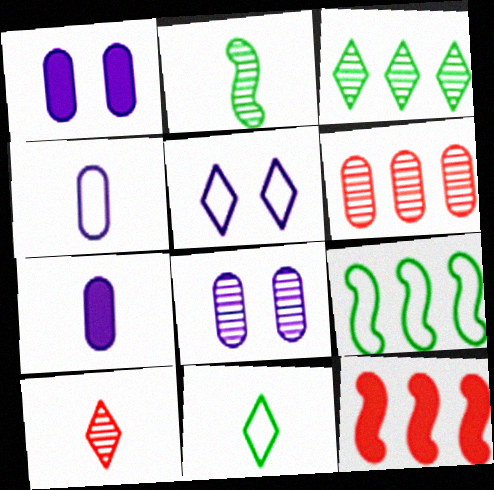[[1, 9, 10], 
[8, 11, 12]]